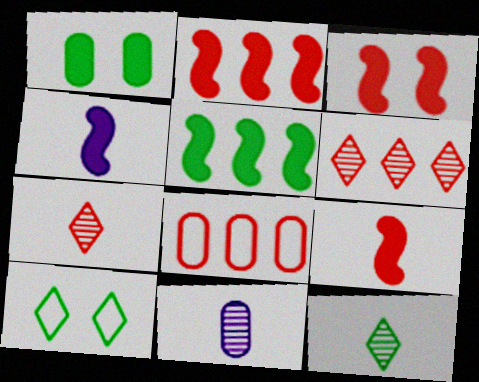[[1, 8, 11], 
[2, 3, 9], 
[2, 6, 8], 
[2, 10, 11], 
[3, 4, 5], 
[3, 7, 8]]